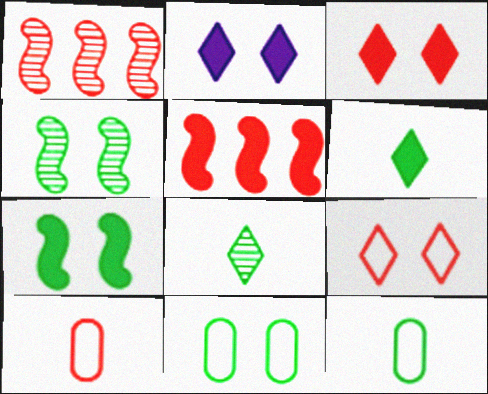[[1, 2, 12], 
[1, 3, 10]]